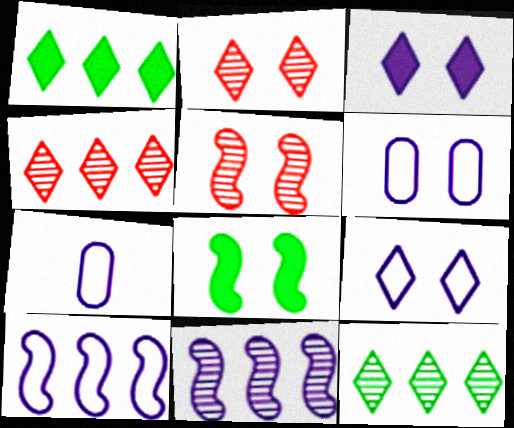[[1, 5, 7], 
[2, 6, 8], 
[3, 7, 11], 
[4, 7, 8], 
[7, 9, 10]]